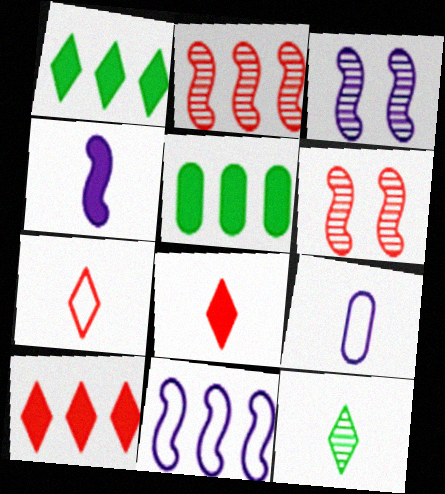[[1, 6, 9], 
[3, 4, 11], 
[3, 5, 7]]